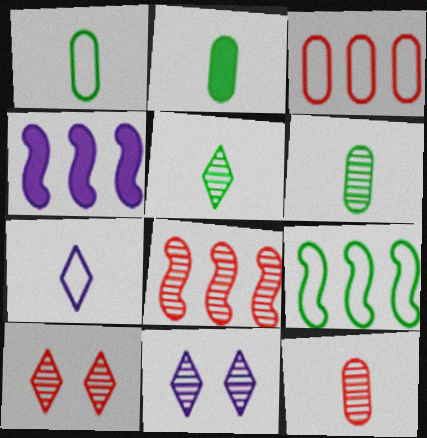[[1, 2, 6], 
[1, 4, 10], 
[4, 8, 9], 
[6, 8, 11], 
[8, 10, 12]]